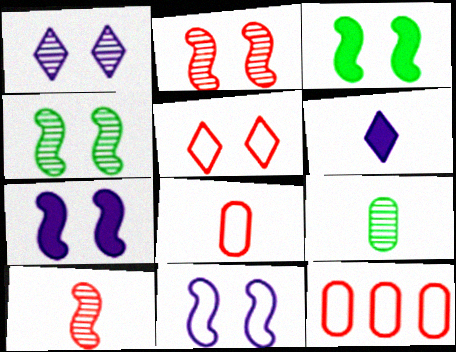[[2, 3, 11], 
[4, 6, 12]]